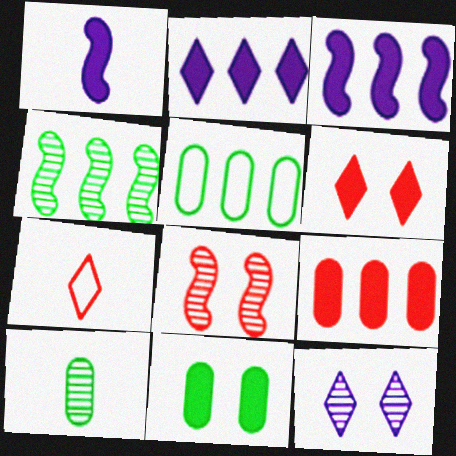[[1, 7, 10], 
[5, 10, 11], 
[7, 8, 9]]